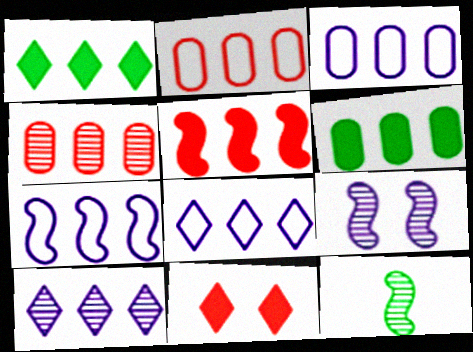[[1, 4, 7], 
[3, 4, 6], 
[3, 7, 8], 
[3, 11, 12]]